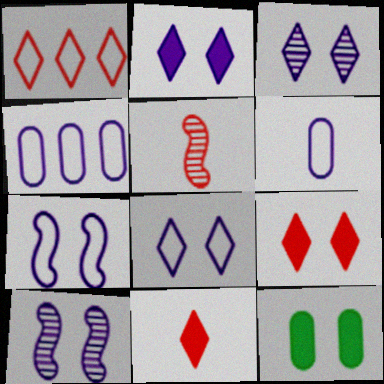[[2, 3, 8]]